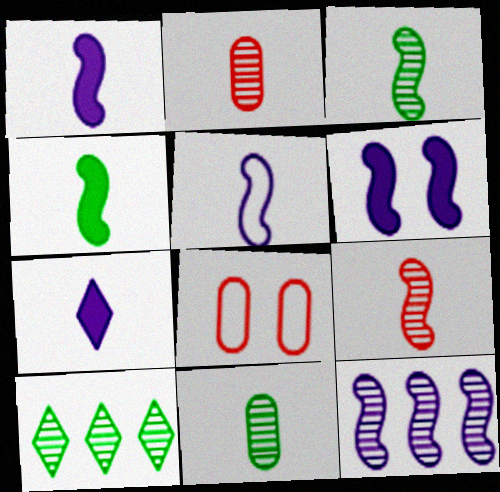[[1, 8, 10], 
[4, 5, 9], 
[5, 6, 12]]